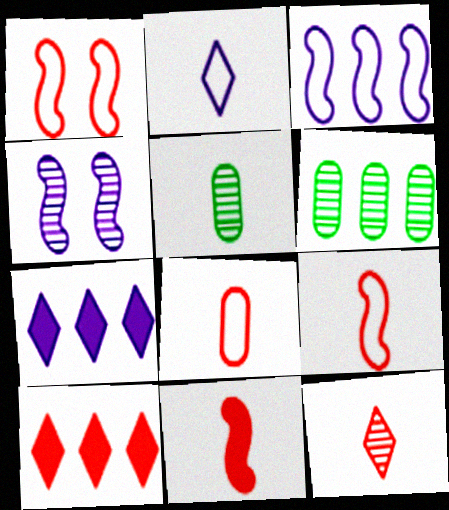[[1, 5, 7], 
[2, 5, 11], 
[3, 6, 10], 
[4, 6, 12], 
[8, 11, 12]]